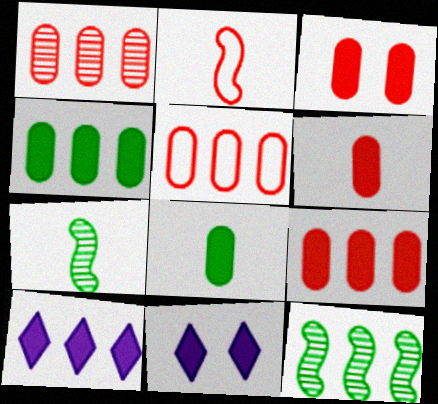[[1, 5, 9], 
[3, 6, 9], 
[5, 7, 11], 
[5, 10, 12]]